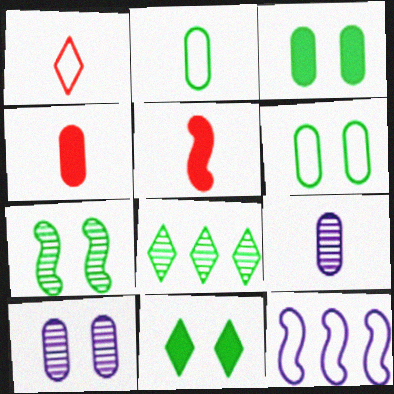[[1, 6, 12], 
[2, 4, 9], 
[5, 7, 12], 
[6, 7, 11]]